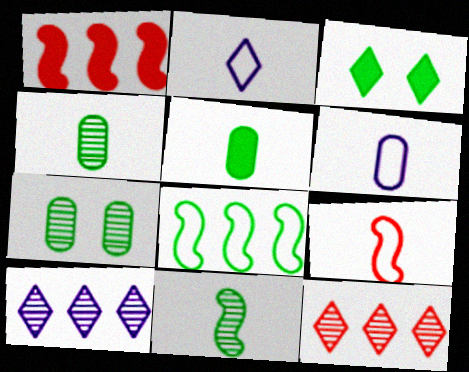[[1, 2, 7], 
[2, 3, 12], 
[3, 4, 8]]